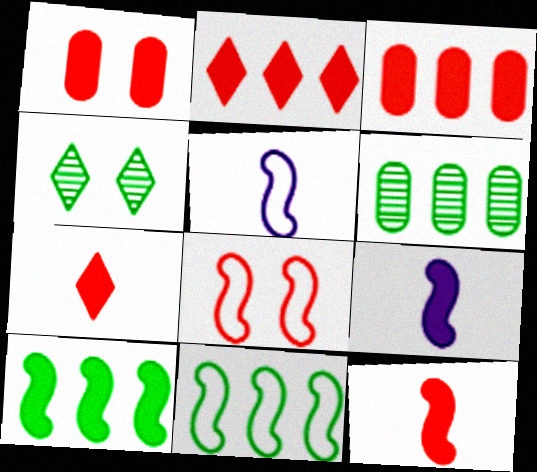[[1, 2, 12], 
[3, 4, 5], 
[5, 8, 11]]